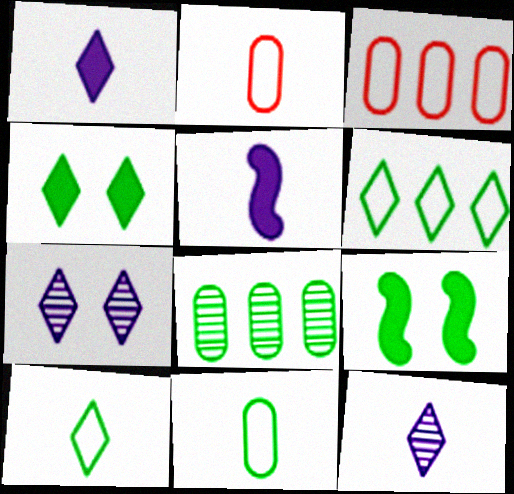[[3, 9, 12], 
[8, 9, 10]]